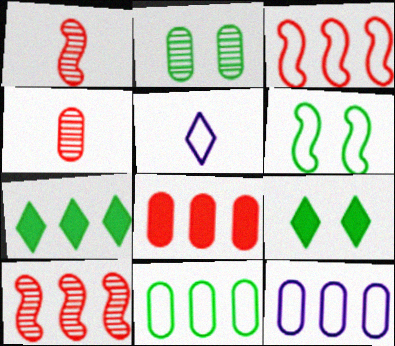[[1, 9, 12], 
[2, 6, 9], 
[7, 10, 12]]